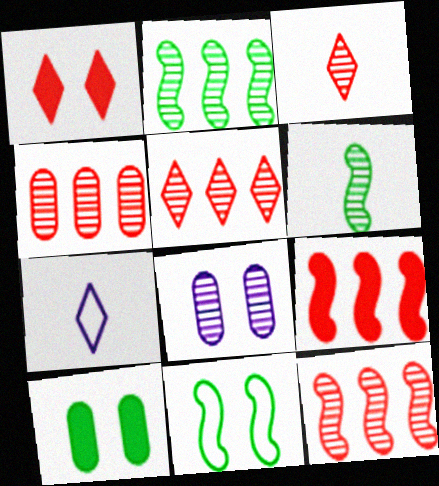[[1, 8, 11], 
[2, 3, 8], 
[4, 5, 12], 
[5, 6, 8], 
[7, 10, 12]]